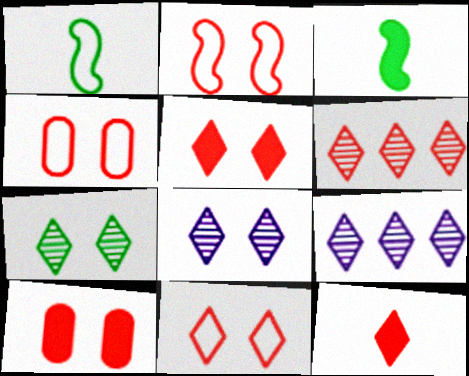[[1, 9, 10], 
[2, 4, 11], 
[3, 4, 9], 
[6, 11, 12]]